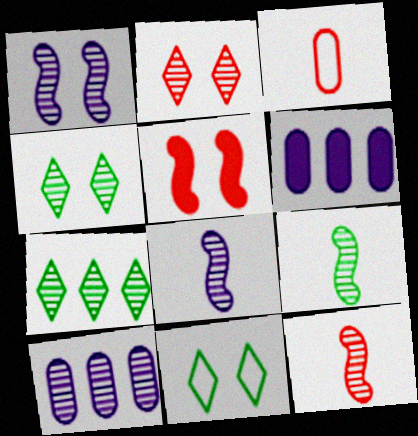[[2, 9, 10], 
[4, 10, 12], 
[6, 11, 12], 
[8, 9, 12]]